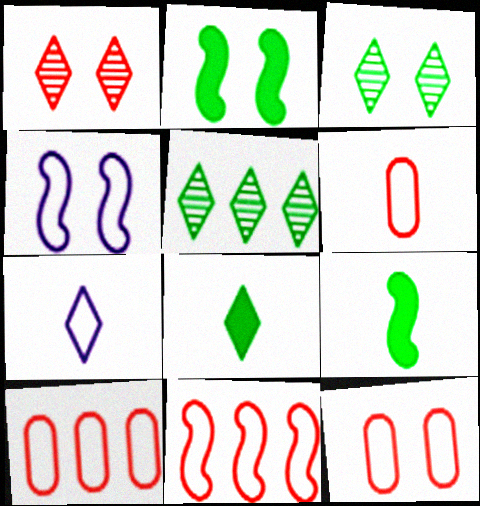[[6, 10, 12]]